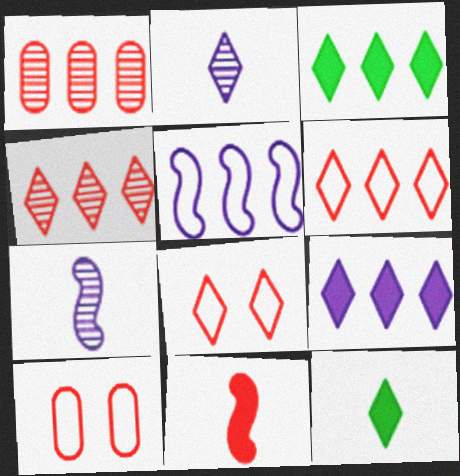[[1, 3, 5], 
[1, 8, 11], 
[2, 3, 8], 
[3, 7, 10], 
[4, 10, 11]]